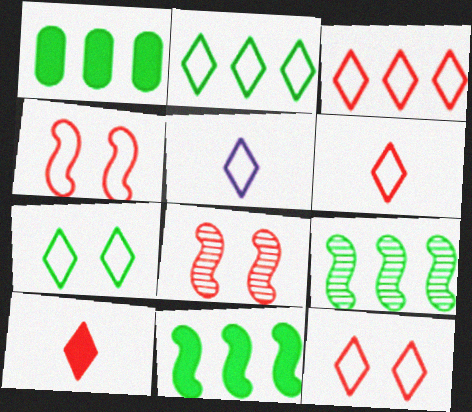[[1, 2, 9], 
[1, 5, 8], 
[2, 5, 12], 
[3, 5, 7], 
[3, 6, 12]]